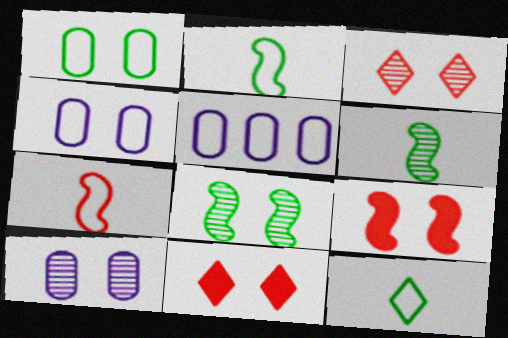[[3, 8, 10], 
[4, 8, 11], 
[5, 6, 11]]